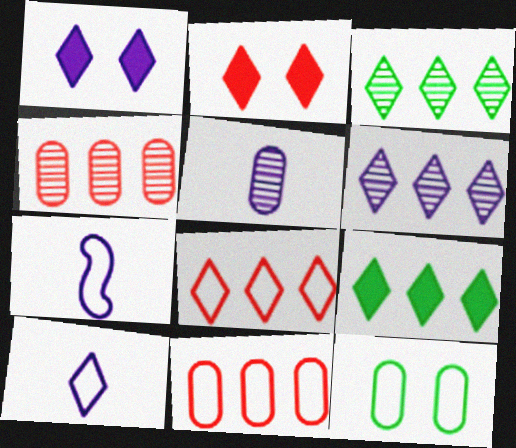[[1, 6, 10], 
[2, 3, 10], 
[6, 8, 9], 
[7, 8, 12]]